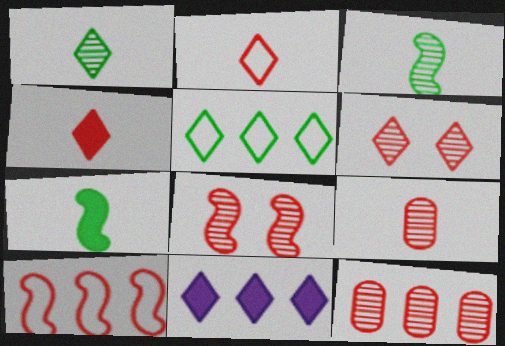[]